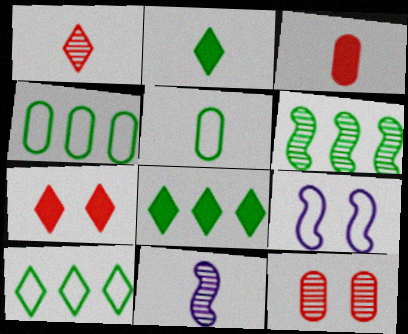[[4, 6, 8], 
[4, 7, 11]]